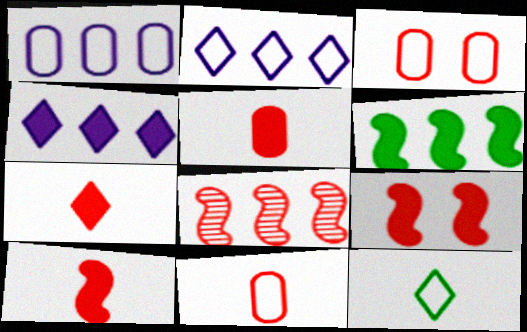[[3, 7, 8], 
[5, 7, 10]]